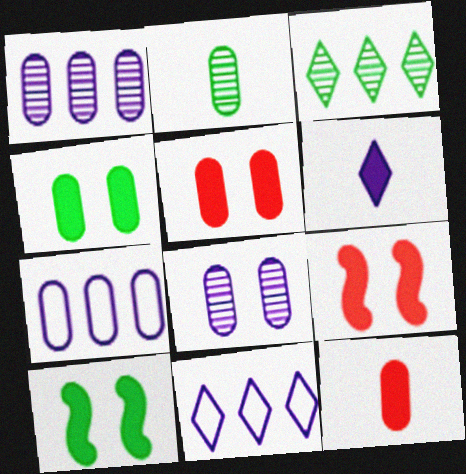[[2, 5, 7], 
[2, 9, 11]]